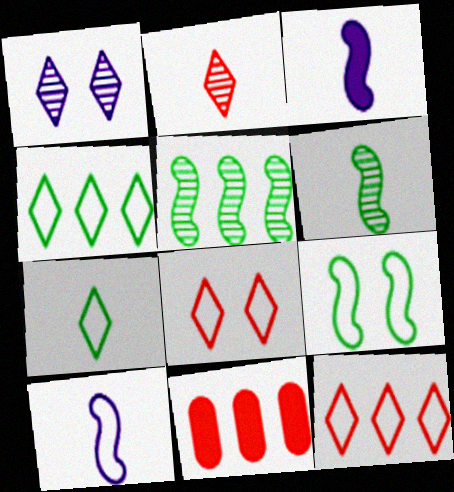[]